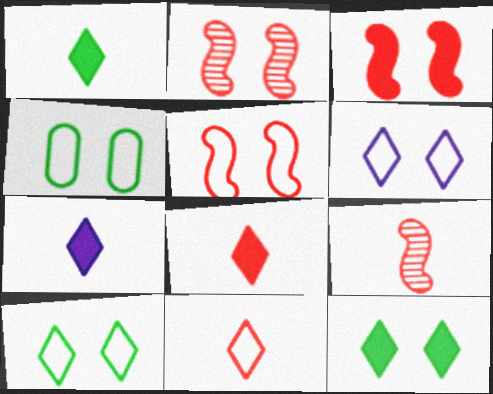[[1, 7, 8], 
[2, 3, 5], 
[4, 5, 6]]